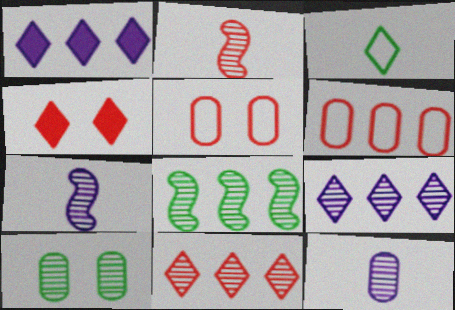[[1, 6, 8], 
[2, 4, 6], 
[2, 9, 10], 
[3, 4, 9], 
[7, 10, 11]]